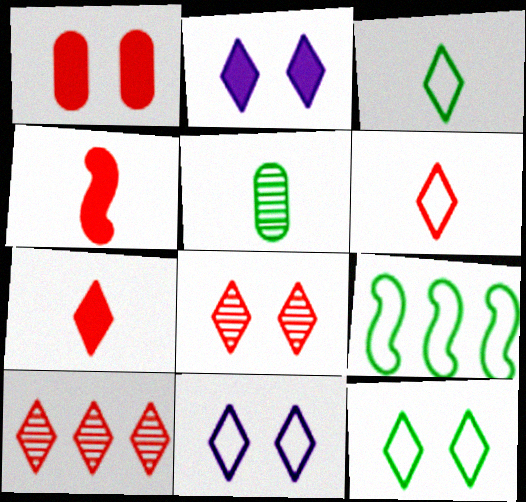[[2, 3, 10], 
[2, 8, 12]]